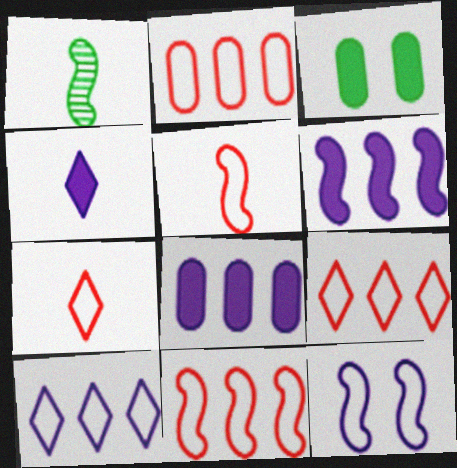[[2, 9, 11]]